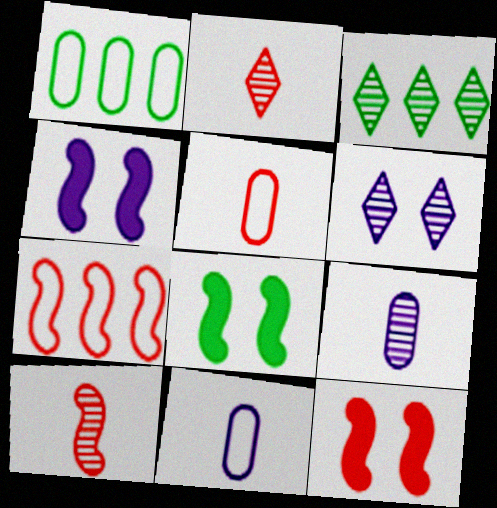[[1, 2, 4], 
[2, 3, 6], 
[3, 4, 5], 
[3, 11, 12], 
[4, 8, 12], 
[7, 10, 12]]